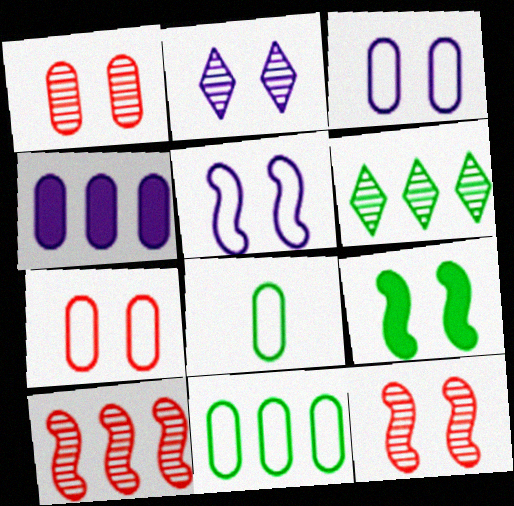[[1, 4, 8], 
[2, 7, 9], 
[5, 9, 12], 
[6, 8, 9]]